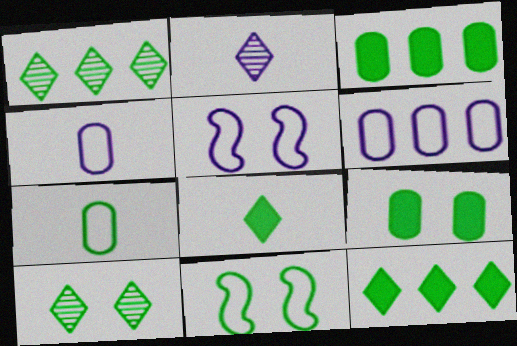[[9, 10, 11]]